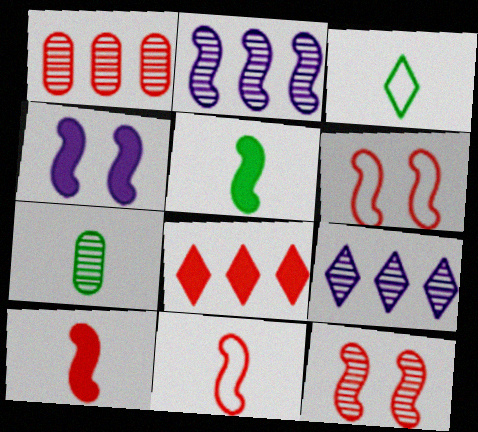[[1, 3, 4], 
[2, 5, 6], 
[3, 5, 7], 
[7, 9, 12]]